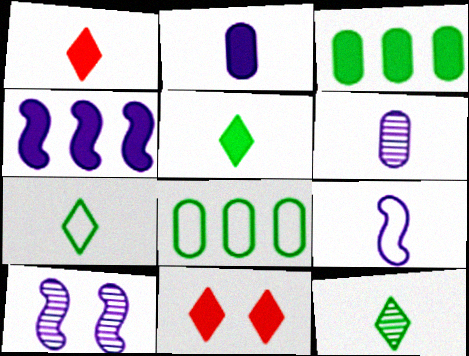[[1, 8, 10], 
[4, 9, 10], 
[5, 7, 12]]